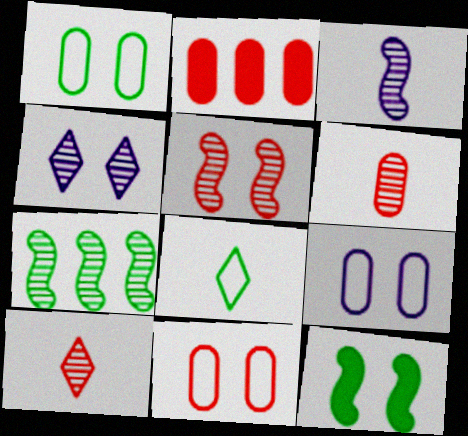[[1, 9, 11], 
[2, 6, 11], 
[3, 5, 7], 
[4, 6, 7], 
[4, 11, 12]]